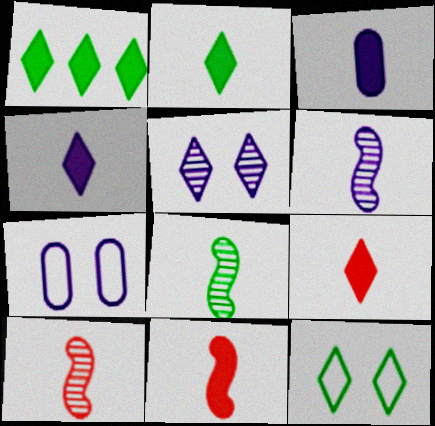[[1, 7, 10], 
[2, 3, 11], 
[2, 4, 9], 
[6, 8, 10]]